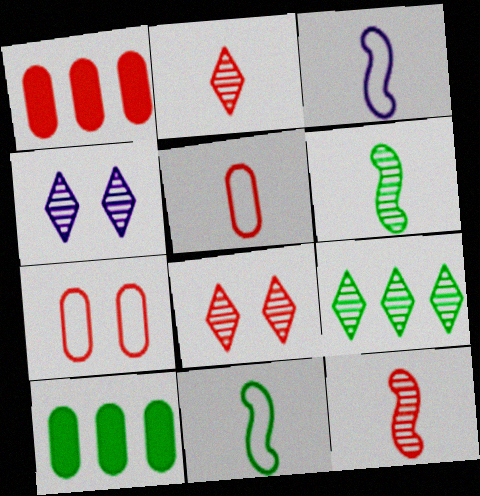[[1, 4, 11], 
[2, 4, 9], 
[3, 8, 10]]